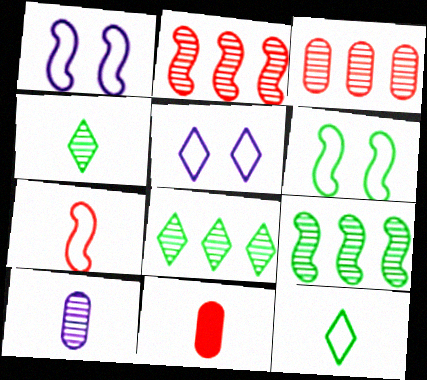[[1, 8, 11], 
[5, 9, 11]]